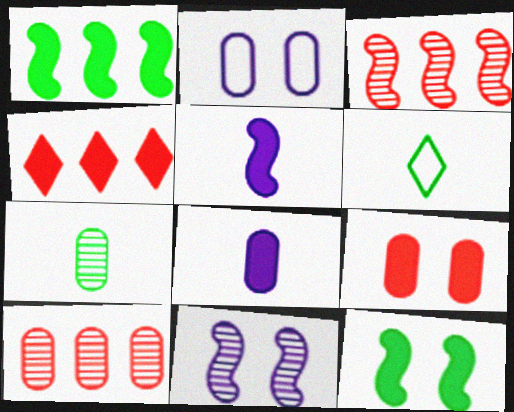[[4, 8, 12]]